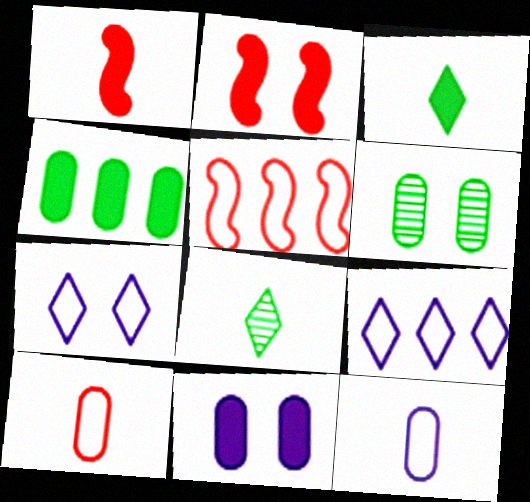[[1, 6, 9], 
[1, 8, 12], 
[2, 6, 7], 
[5, 8, 11]]